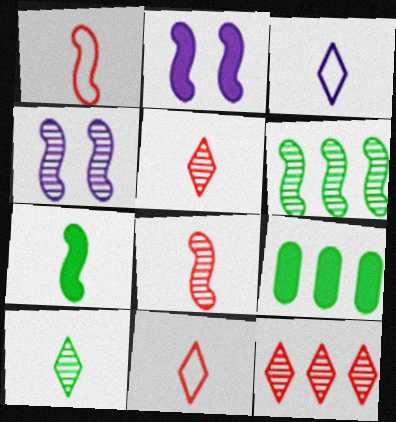[[1, 2, 6], 
[4, 6, 8], 
[4, 9, 11]]